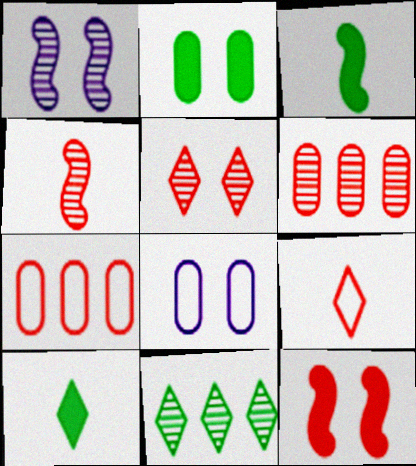[[1, 7, 10], 
[4, 5, 6], 
[6, 9, 12]]